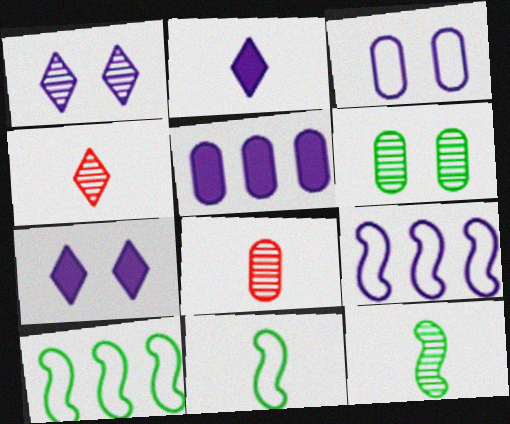[[2, 8, 11], 
[7, 8, 10]]